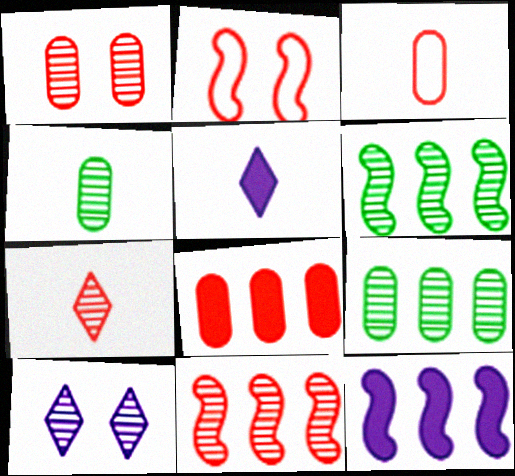[[1, 3, 8], 
[1, 7, 11], 
[2, 5, 9], 
[2, 7, 8], 
[4, 10, 11]]